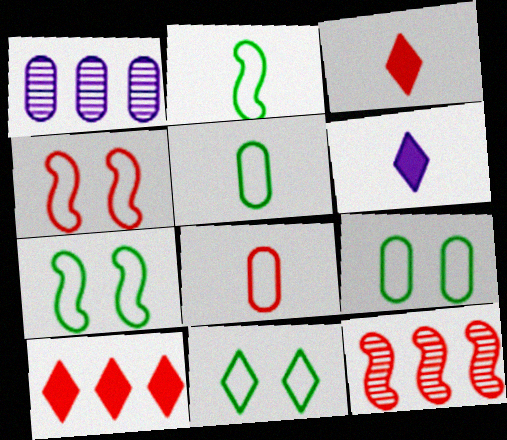[[1, 3, 7], 
[6, 9, 12], 
[7, 9, 11]]